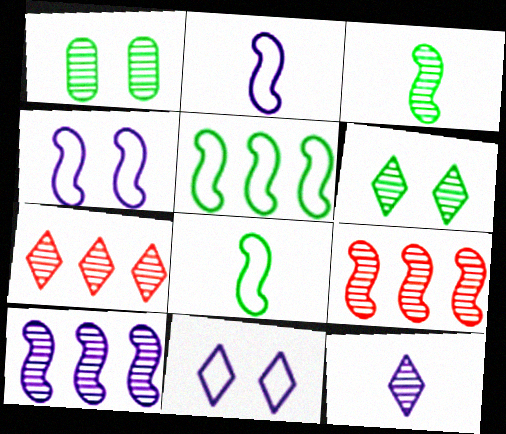[[1, 9, 12], 
[6, 7, 12]]